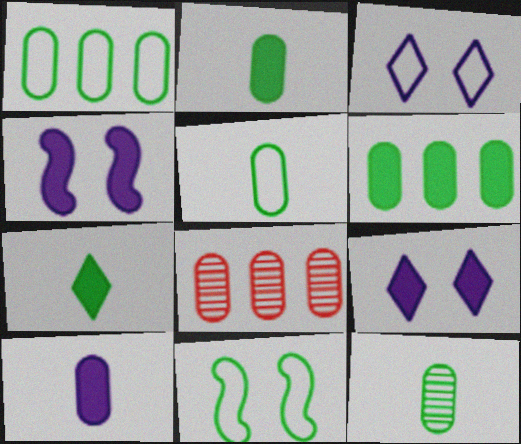[[2, 5, 12]]